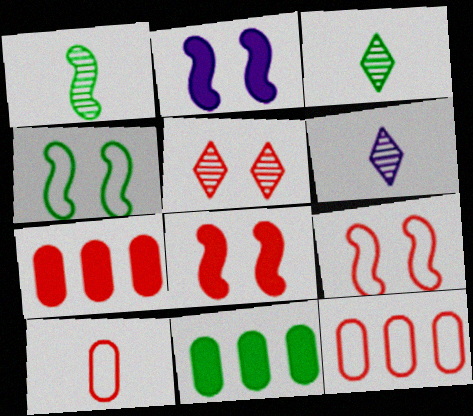[[2, 3, 12], 
[3, 4, 11], 
[4, 6, 7], 
[6, 9, 11]]